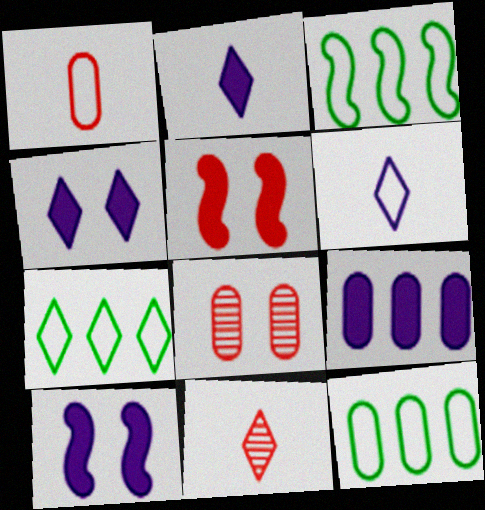[[2, 3, 8], 
[2, 9, 10], 
[3, 7, 12], 
[4, 7, 11], 
[10, 11, 12]]